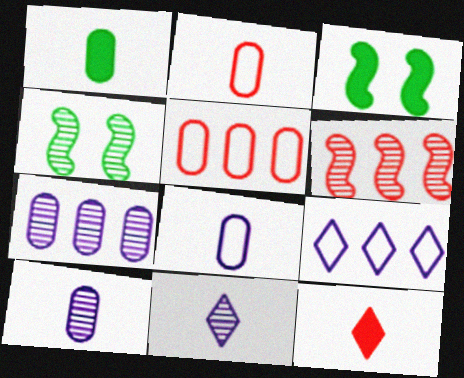[[1, 2, 10], 
[3, 5, 11]]